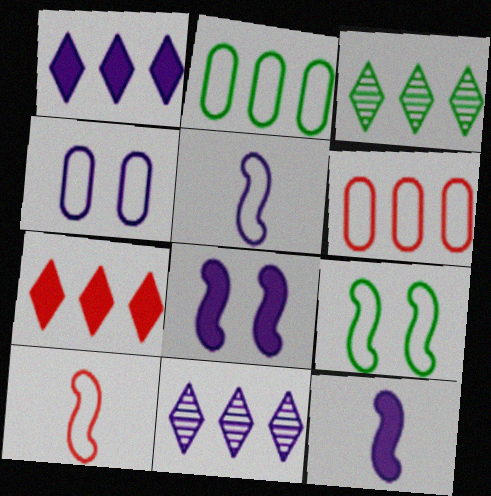[[4, 11, 12]]